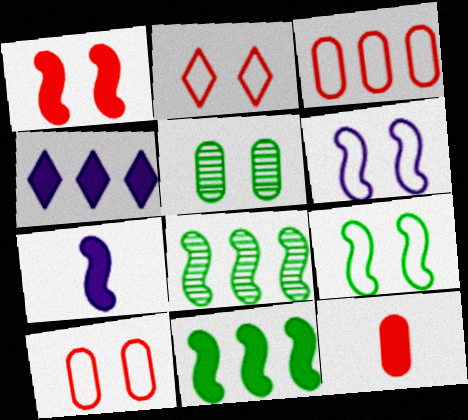[[1, 7, 11], 
[3, 4, 8]]